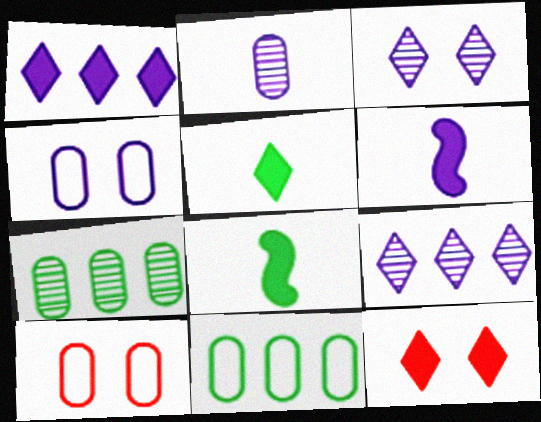[[1, 5, 12], 
[4, 6, 9], 
[8, 9, 10]]